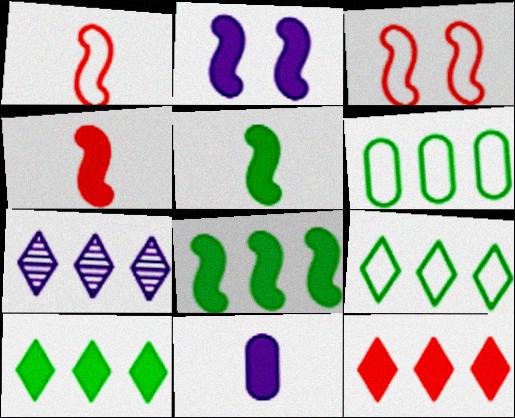[[2, 4, 8], 
[7, 9, 12]]